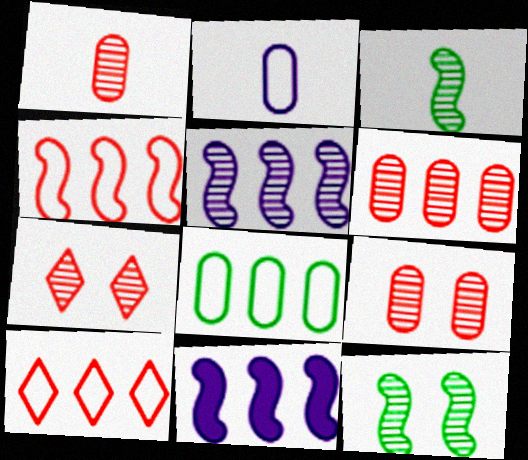[[1, 6, 9]]